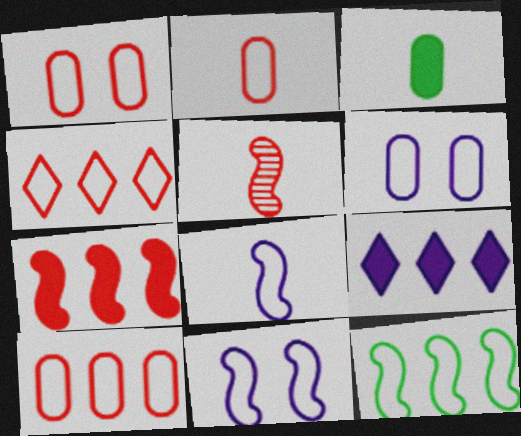[[1, 2, 10]]